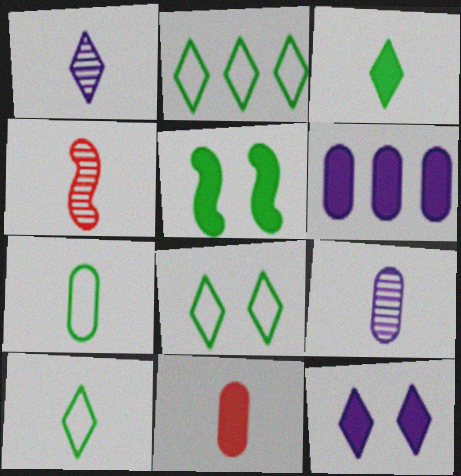[[2, 8, 10], 
[4, 6, 8], 
[7, 9, 11]]